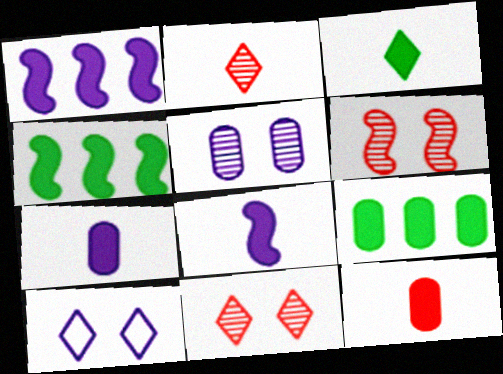[[3, 8, 12]]